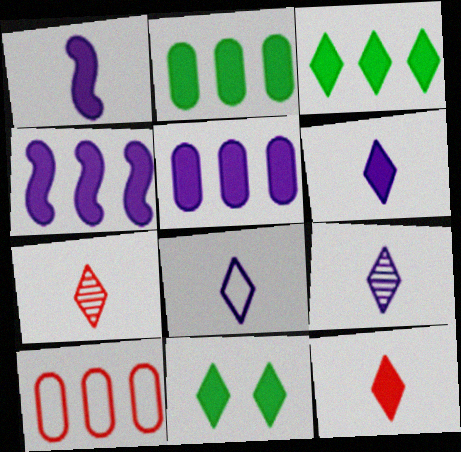[[6, 8, 9]]